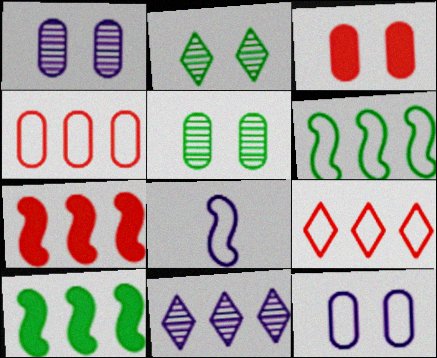[[3, 5, 12], 
[4, 10, 11]]